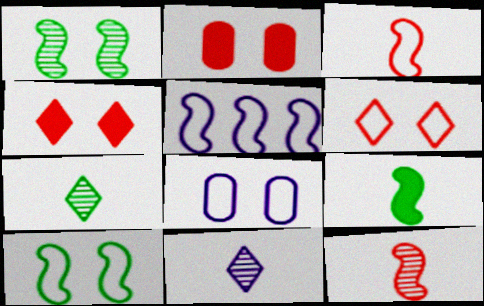[[1, 4, 8], 
[2, 5, 7], 
[3, 5, 10], 
[6, 8, 10]]